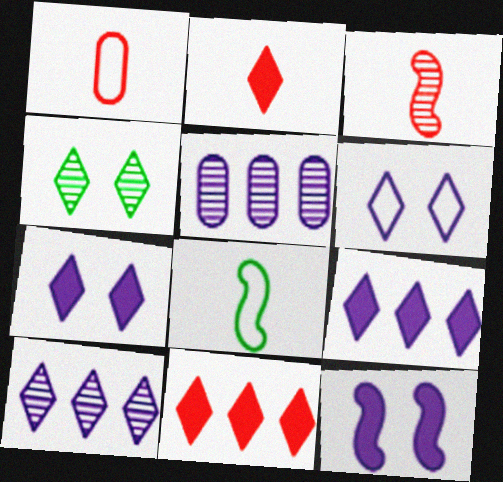[[1, 2, 3], 
[3, 4, 5]]